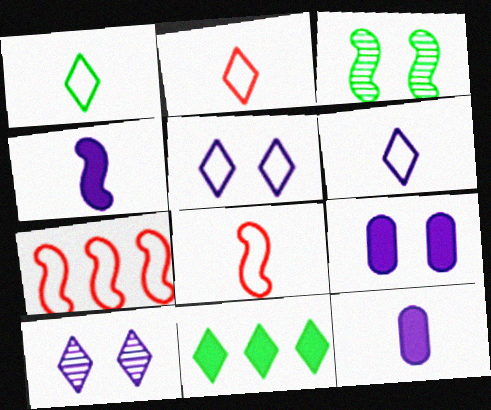[[1, 2, 6], 
[2, 10, 11], 
[3, 4, 7]]